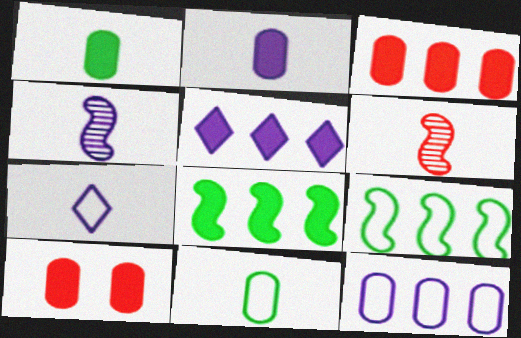[[1, 6, 7], 
[2, 4, 7], 
[3, 5, 8]]